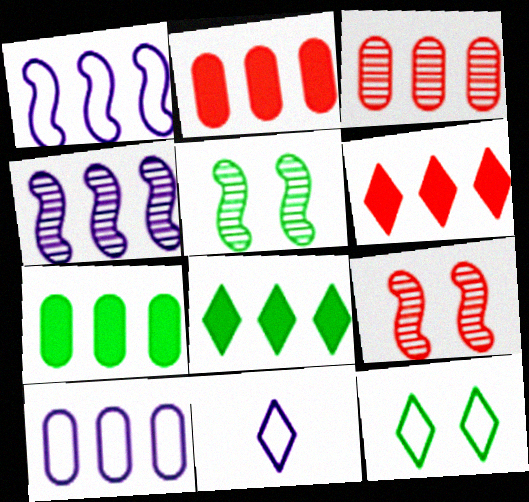[[1, 3, 8], 
[2, 5, 11], 
[3, 7, 10], 
[7, 9, 11]]